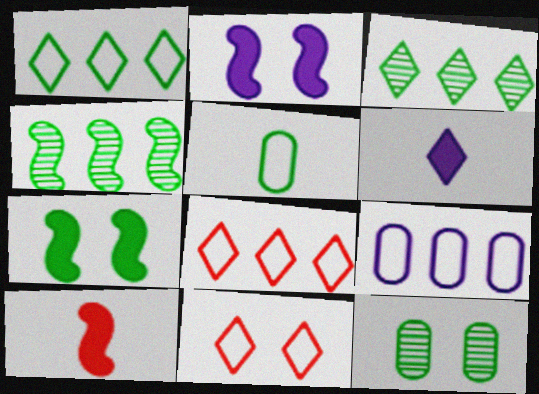[[2, 11, 12], 
[3, 5, 7], 
[3, 6, 11]]